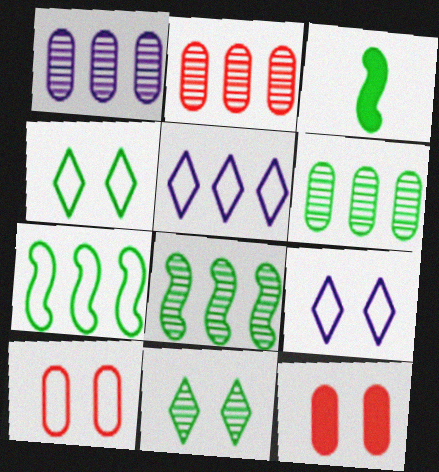[[1, 2, 6], 
[2, 3, 9], 
[3, 4, 6]]